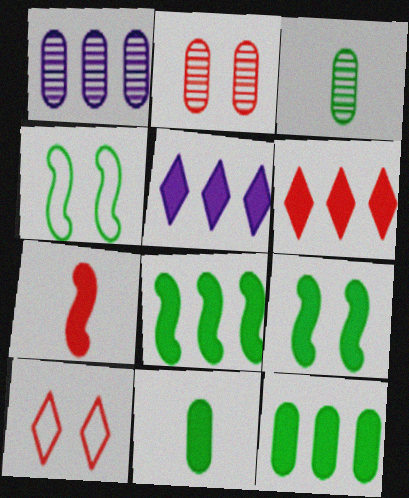[[1, 2, 3]]